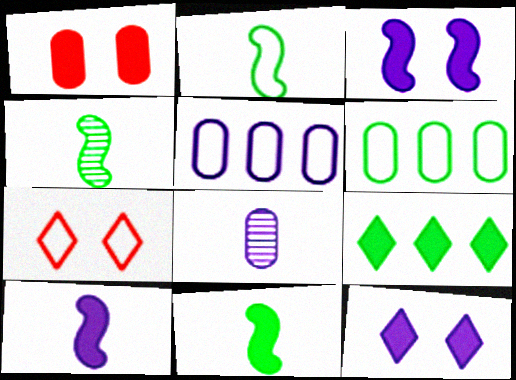[[1, 6, 8], 
[1, 9, 10], 
[2, 4, 11], 
[2, 5, 7]]